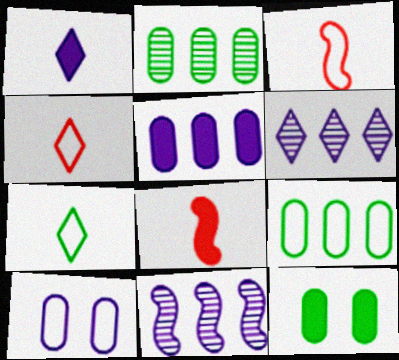[[1, 10, 11], 
[3, 6, 12], 
[4, 11, 12]]